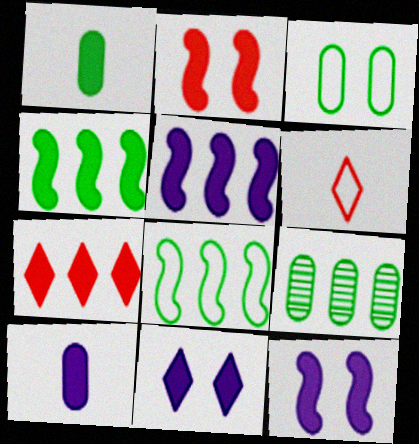[[1, 3, 9], 
[1, 7, 12], 
[5, 10, 11], 
[6, 9, 12]]